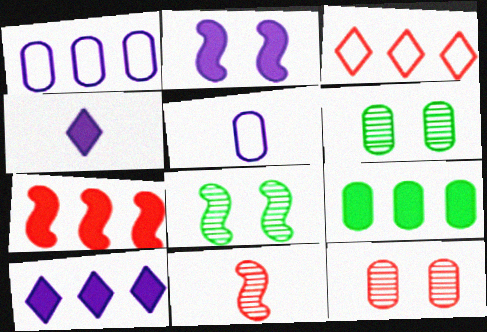[[5, 9, 12], 
[7, 9, 10]]